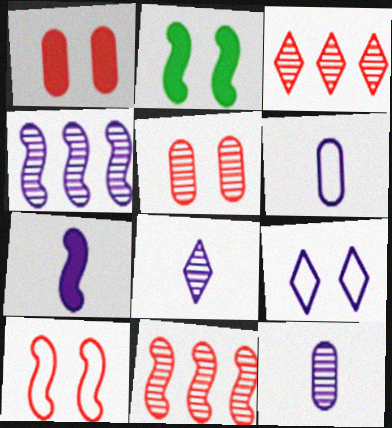[[2, 3, 6], 
[2, 5, 9], 
[6, 7, 8]]